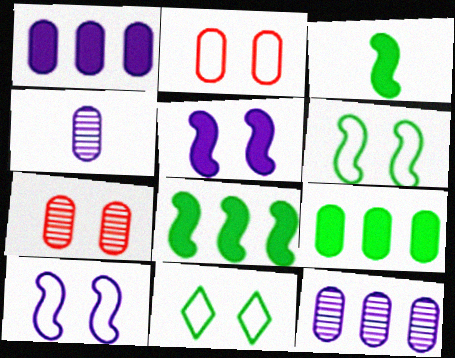[[2, 4, 9], 
[2, 10, 11], 
[5, 7, 11]]